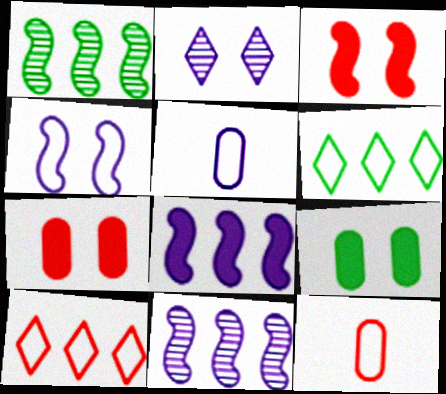[[2, 5, 8], 
[4, 6, 12]]